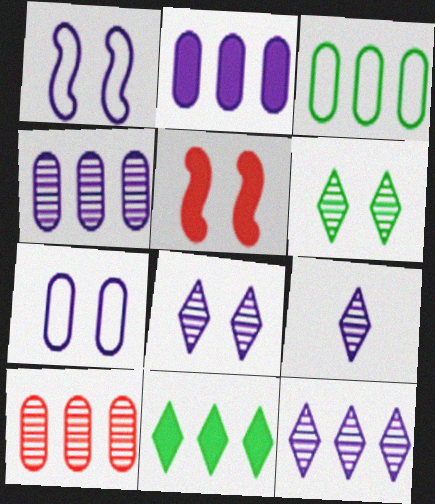[[1, 2, 9], 
[2, 3, 10], 
[3, 5, 9], 
[5, 6, 7], 
[8, 9, 12]]